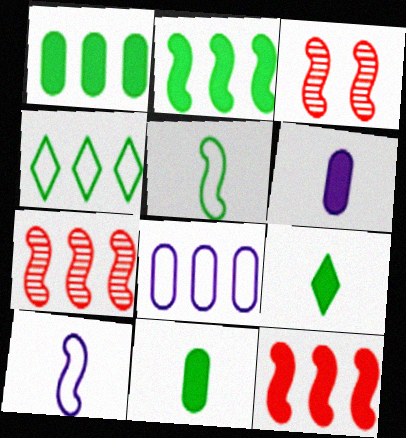[[2, 3, 10], 
[3, 4, 6], 
[3, 8, 9]]